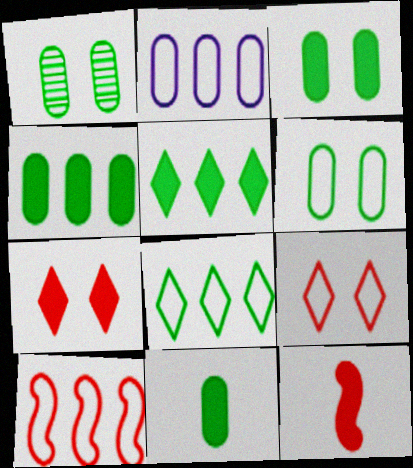[[1, 3, 6], 
[2, 8, 10], 
[3, 4, 11]]